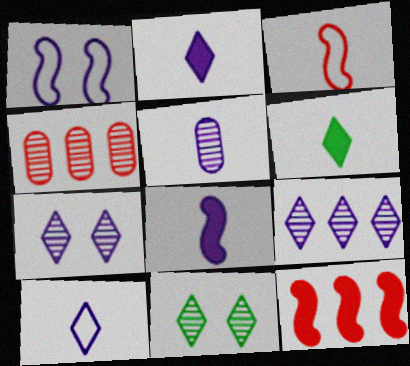[[1, 4, 6], 
[3, 5, 6], 
[5, 8, 10]]